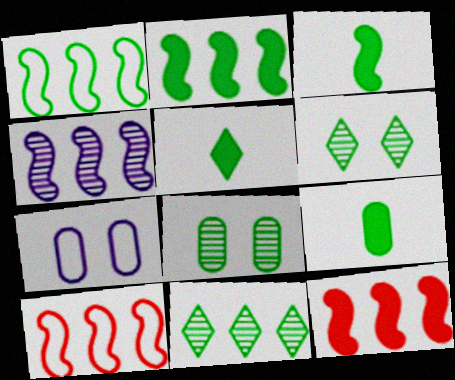[[1, 4, 12], 
[1, 5, 8], 
[1, 6, 9], 
[2, 4, 10], 
[3, 5, 9]]